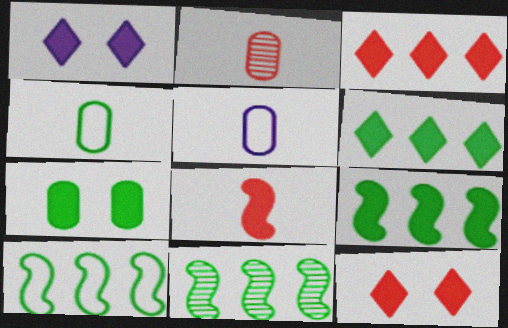[[1, 2, 10], 
[5, 11, 12], 
[9, 10, 11]]